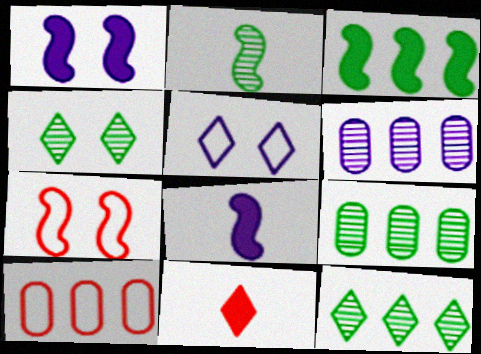[[2, 4, 9], 
[4, 8, 10], 
[5, 6, 8], 
[5, 11, 12]]